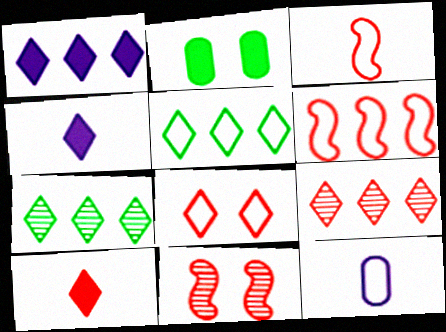[[1, 5, 9], 
[4, 7, 8], 
[8, 9, 10]]